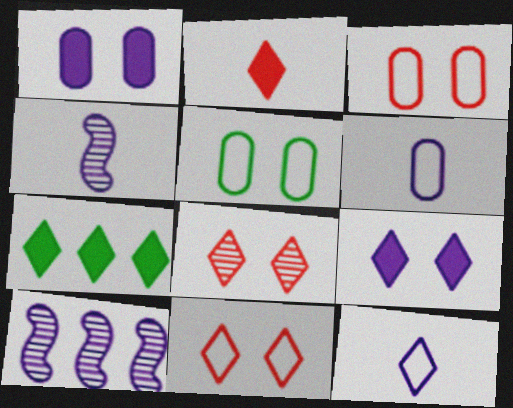[[1, 10, 12], 
[2, 5, 10], 
[2, 7, 9], 
[3, 4, 7], 
[6, 9, 10], 
[7, 8, 12]]